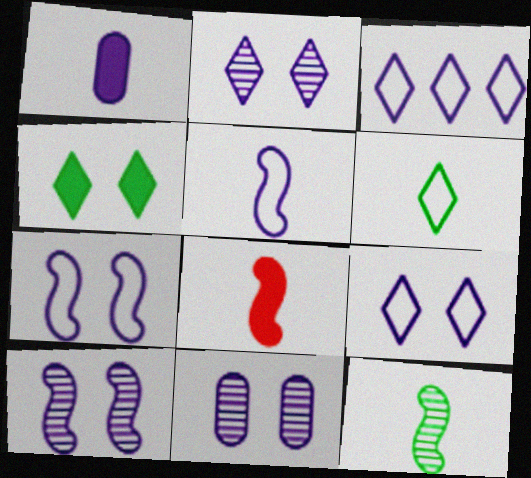[[1, 3, 10], 
[2, 10, 11], 
[5, 8, 12]]